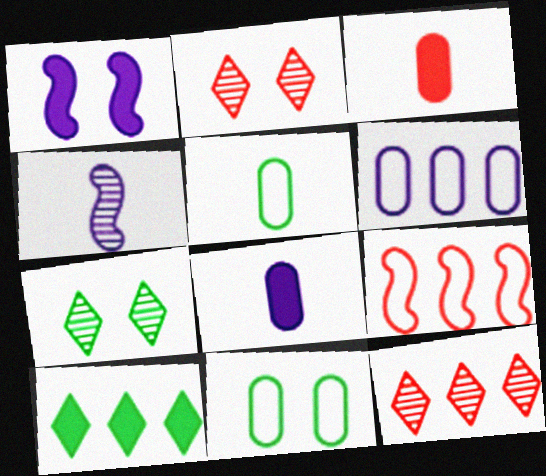[[1, 2, 11], 
[1, 3, 10], 
[1, 5, 12], 
[2, 3, 9], 
[7, 8, 9]]